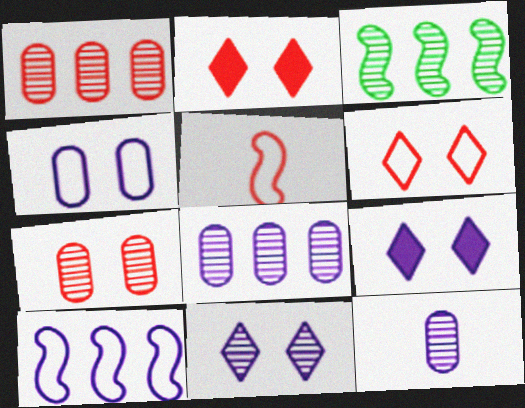[[1, 2, 5], 
[9, 10, 12]]